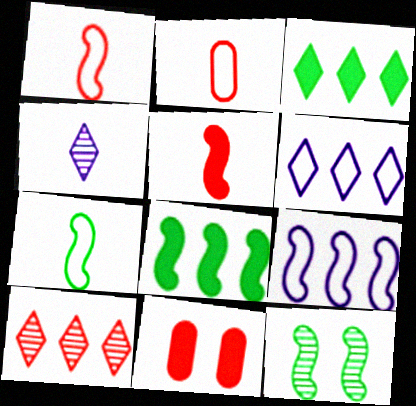[[1, 10, 11], 
[3, 6, 10], 
[5, 9, 12], 
[7, 8, 12]]